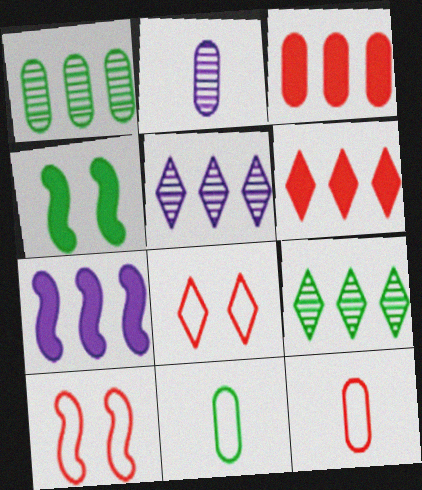[[4, 5, 12], 
[4, 9, 11]]